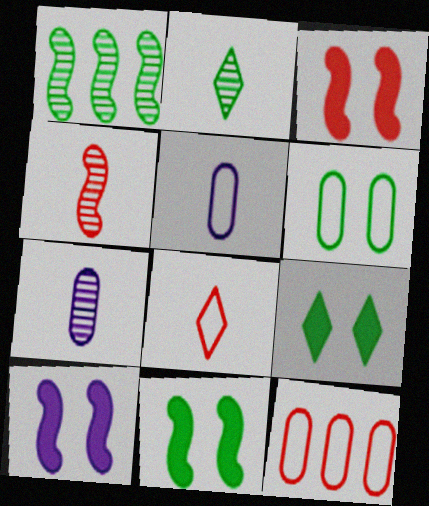[[2, 4, 7], 
[2, 10, 12], 
[3, 10, 11], 
[5, 6, 12]]